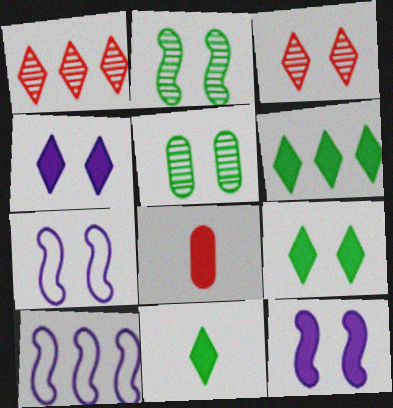[[6, 8, 12], 
[6, 9, 11]]